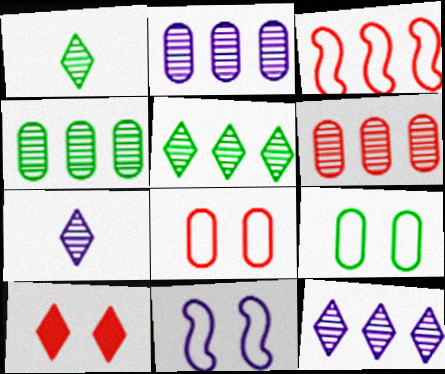[[2, 4, 6]]